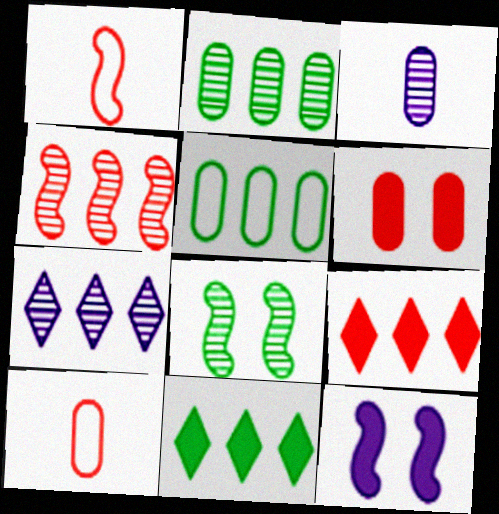[[2, 4, 7], 
[3, 5, 6]]